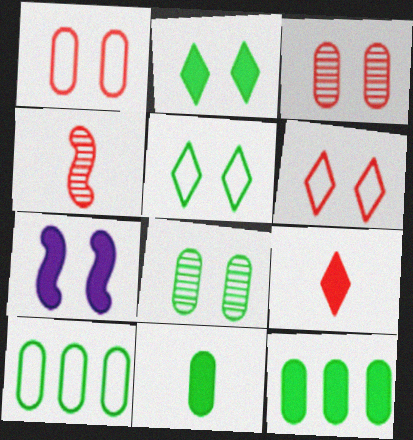[[3, 5, 7], 
[6, 7, 8], 
[7, 9, 12], 
[8, 10, 11]]